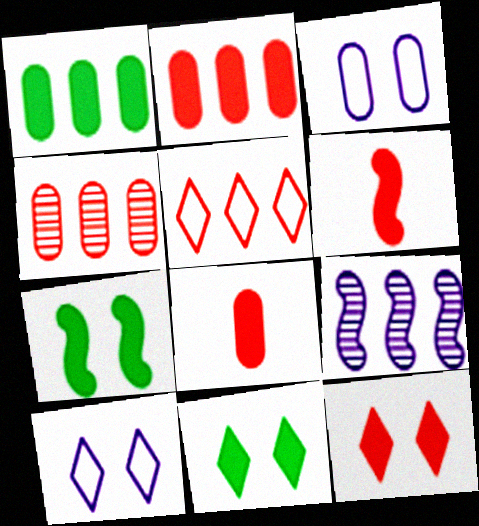[[1, 5, 9], 
[2, 6, 12]]